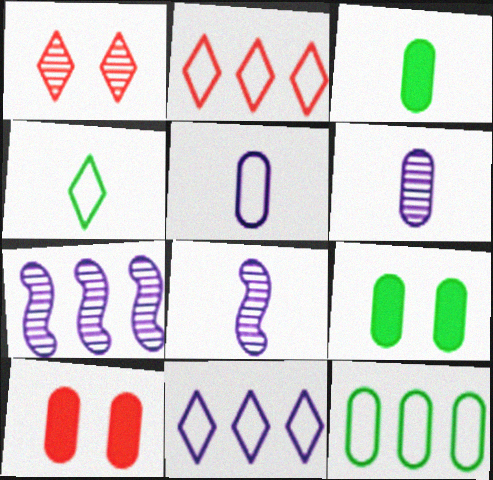[[2, 8, 9], 
[4, 7, 10], 
[6, 10, 12]]